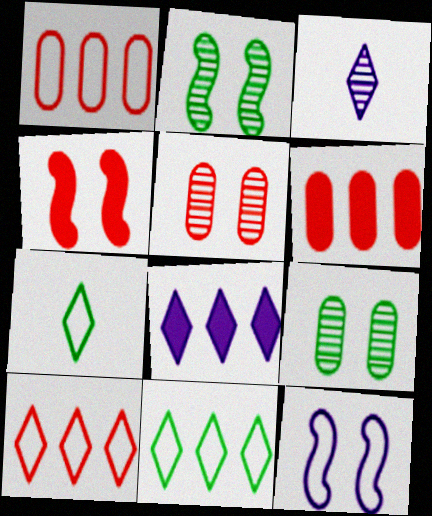[[1, 7, 12], 
[2, 4, 12]]